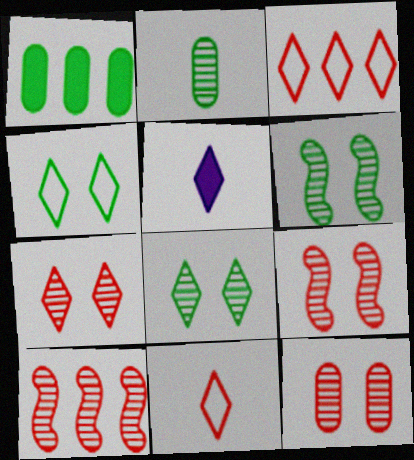[[3, 5, 8], 
[7, 9, 12]]